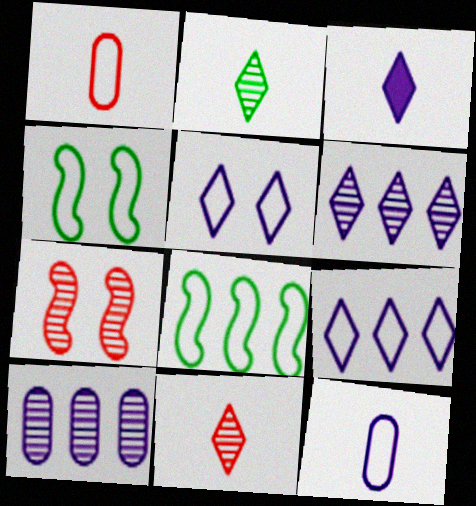[[1, 4, 9], 
[1, 5, 8], 
[2, 7, 10], 
[3, 5, 6]]